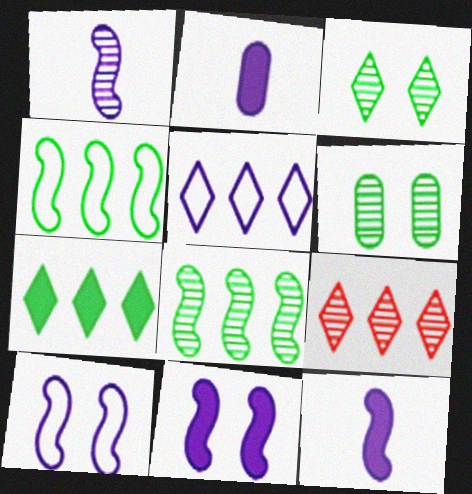[[1, 6, 9], 
[5, 7, 9]]